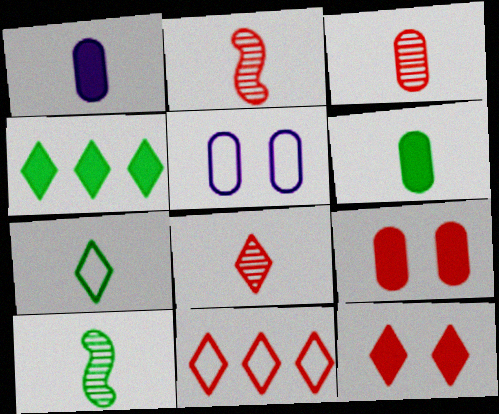[[1, 2, 7], 
[2, 3, 8], 
[2, 4, 5], 
[2, 9, 11], 
[6, 7, 10], 
[8, 11, 12]]